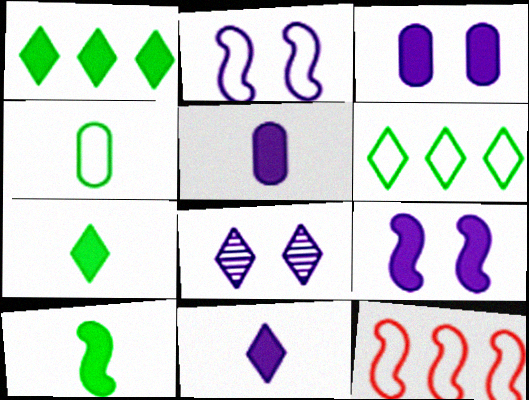[[2, 3, 8]]